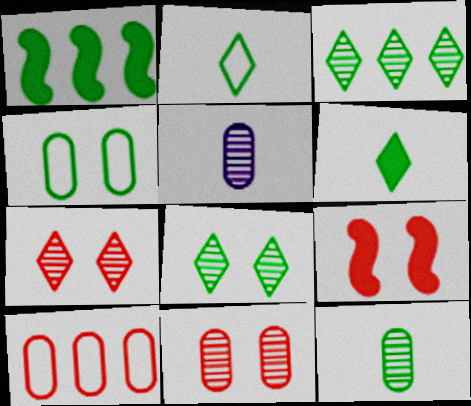[]